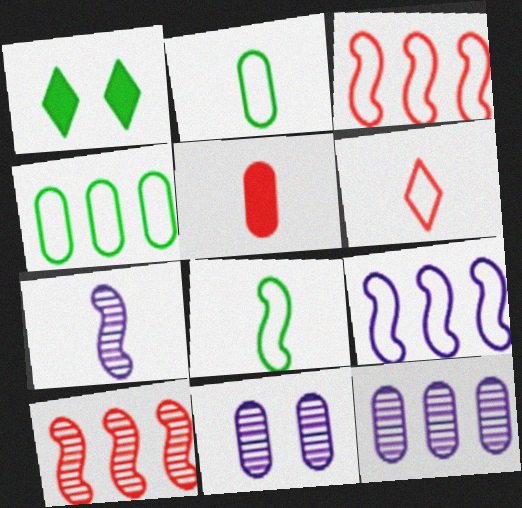[[4, 5, 11]]